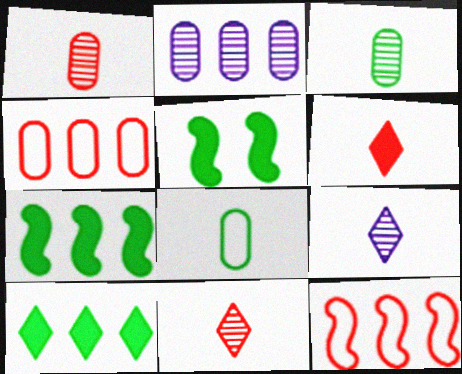[[2, 10, 12], 
[4, 5, 9]]